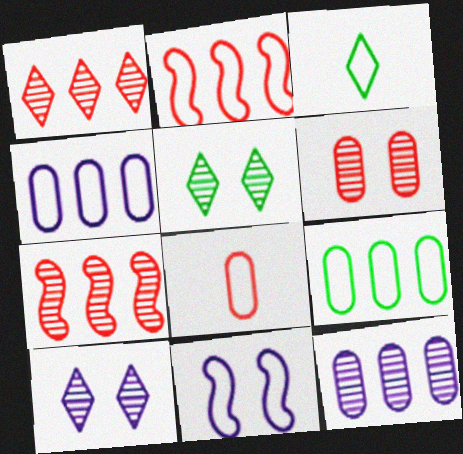[]